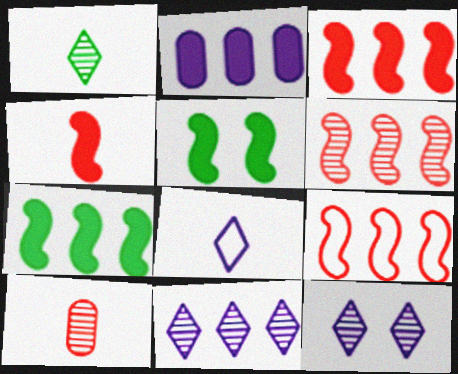[[3, 6, 9]]